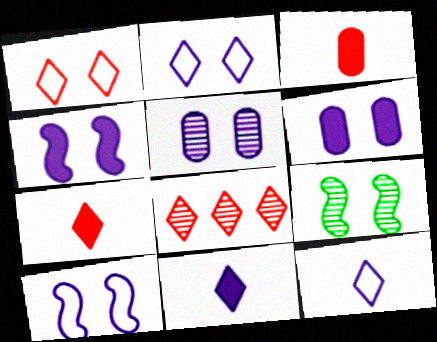[[1, 6, 9], 
[1, 7, 8], 
[2, 4, 5]]